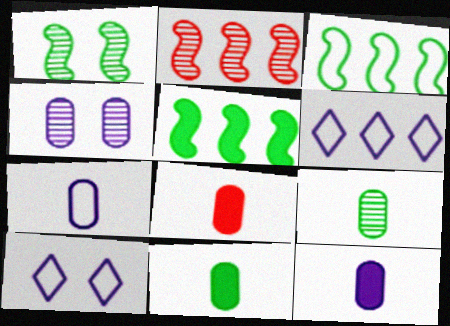[[1, 6, 8], 
[2, 10, 11], 
[7, 8, 9], 
[8, 11, 12]]